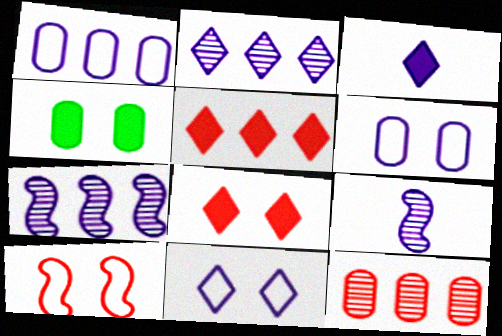[[2, 3, 11], 
[3, 6, 7]]